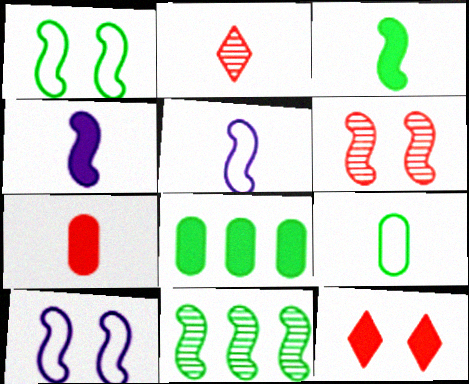[[1, 3, 11], 
[2, 4, 9], 
[2, 8, 10], 
[4, 8, 12]]